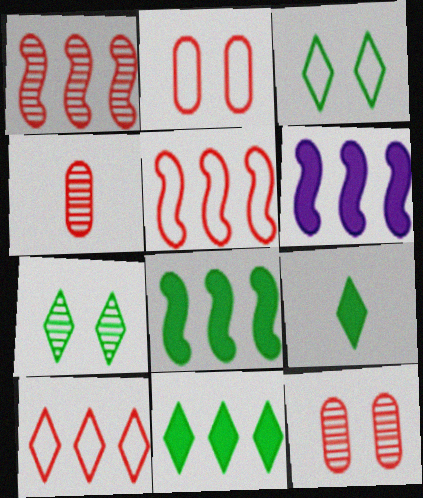[[3, 4, 6]]